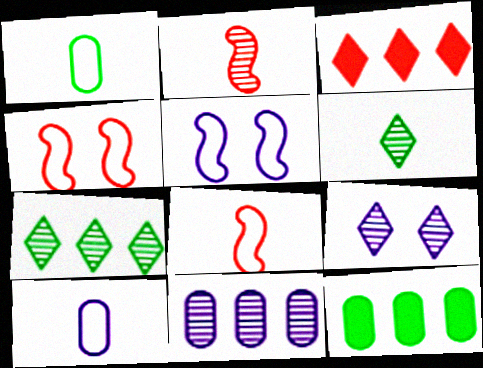[[8, 9, 12]]